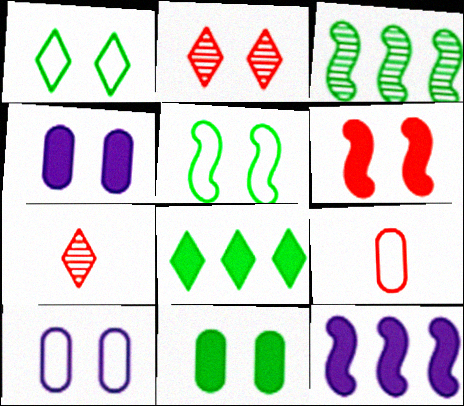[[2, 4, 5]]